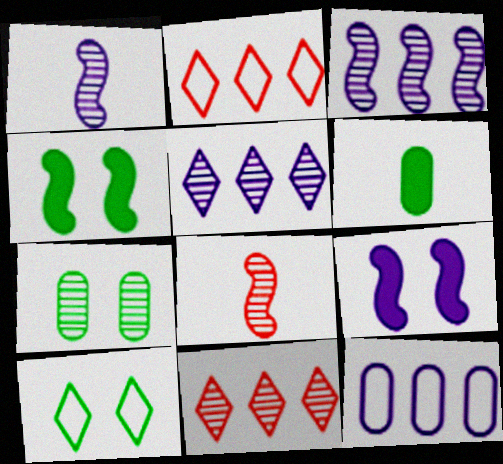[[1, 7, 11], 
[4, 7, 10], 
[5, 7, 8]]